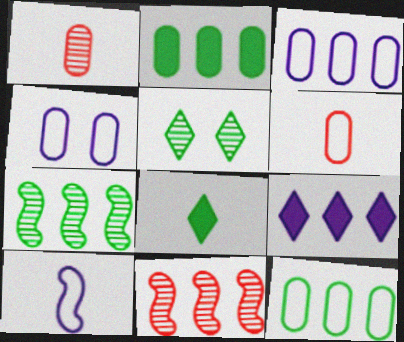[[1, 2, 4], 
[1, 8, 10], 
[4, 6, 12], 
[4, 8, 11], 
[9, 11, 12]]